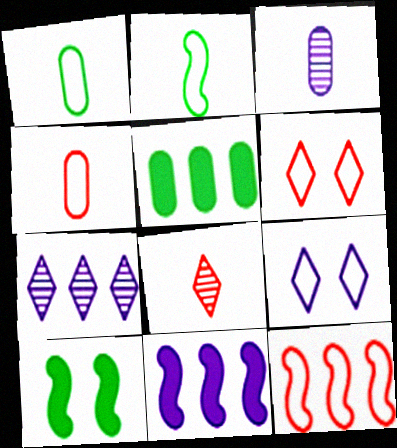[[1, 9, 12], 
[3, 9, 11], 
[4, 6, 12], 
[4, 7, 10], 
[5, 7, 12]]